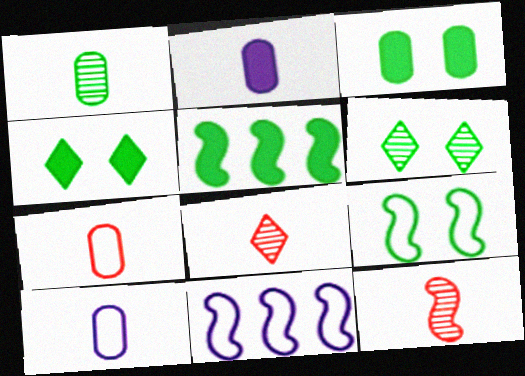[[1, 2, 7], 
[3, 6, 9], 
[3, 8, 11]]